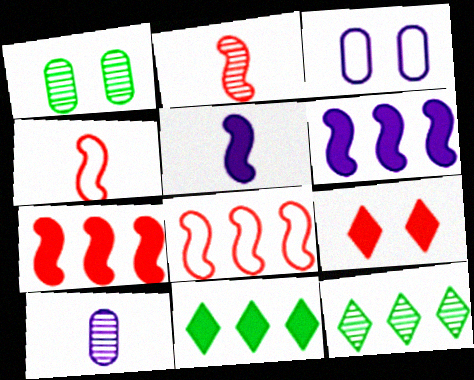[[2, 3, 11]]